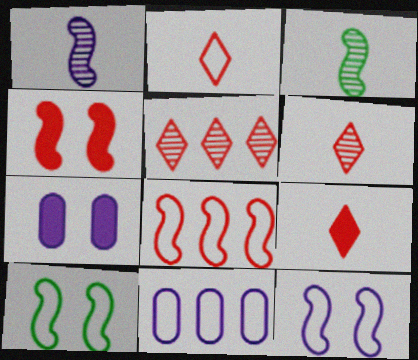[[2, 6, 9], 
[2, 10, 11]]